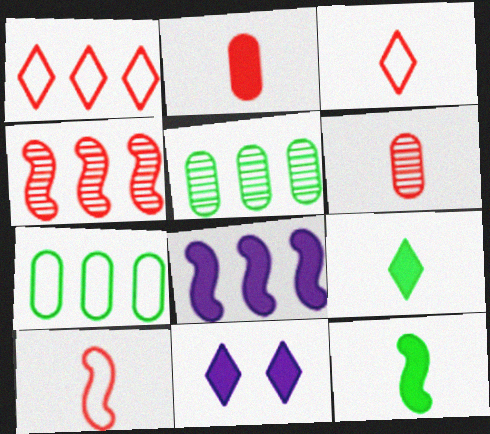[[1, 5, 8], 
[5, 10, 11]]